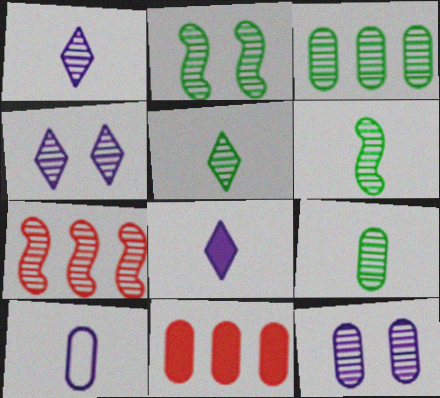[[2, 3, 5], 
[4, 7, 9], 
[5, 6, 9], 
[5, 7, 12]]